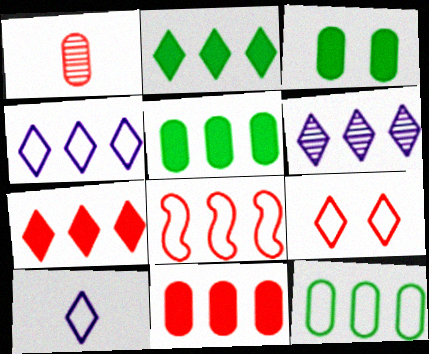[[4, 8, 12], 
[5, 6, 8]]